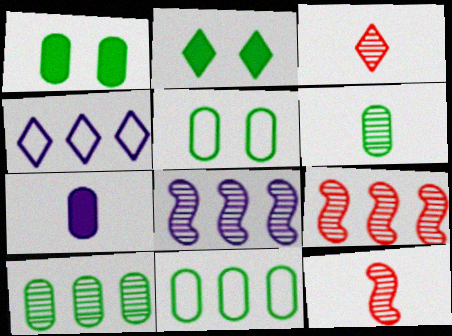[[1, 4, 12], 
[1, 6, 11], 
[2, 3, 4]]